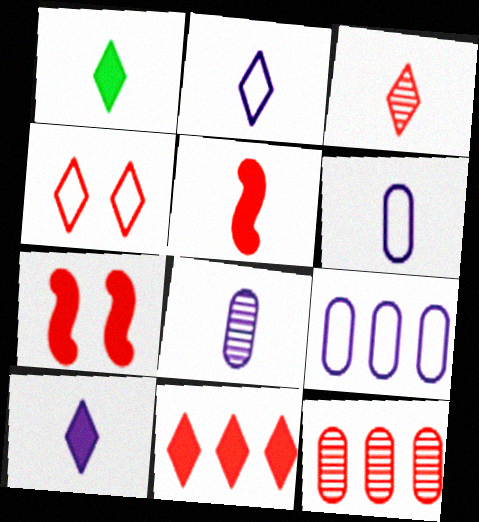[[1, 2, 3], 
[3, 4, 11], 
[4, 5, 12]]